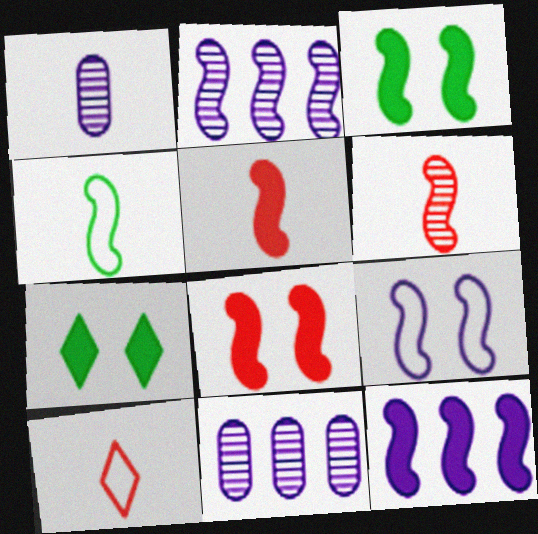[[2, 4, 8], 
[3, 5, 12], 
[3, 10, 11]]